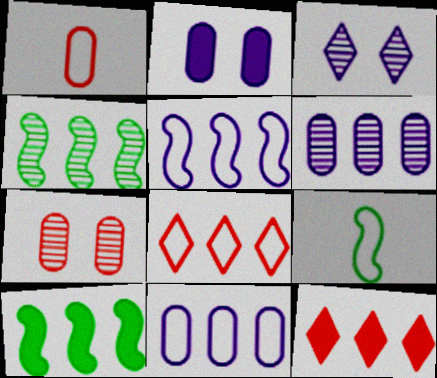[[1, 3, 10], 
[4, 11, 12], 
[6, 8, 10]]